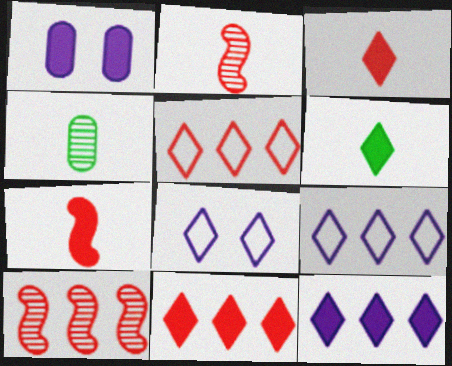[]